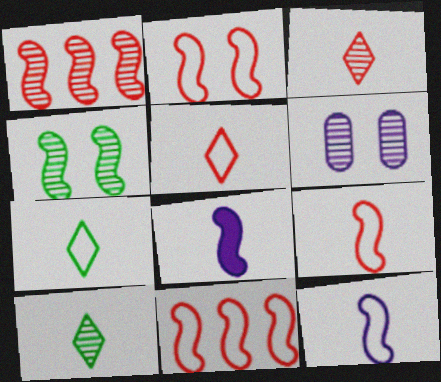[[1, 6, 10], 
[2, 9, 11], 
[4, 8, 11]]